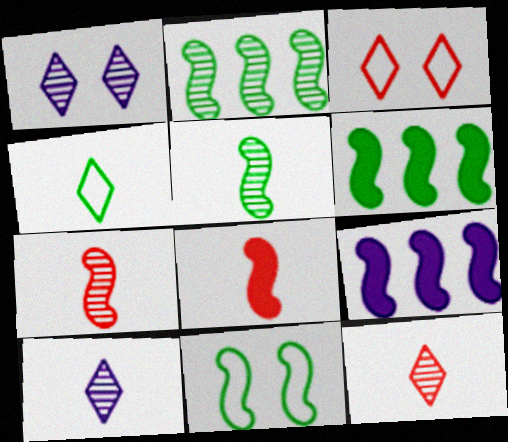[[5, 6, 11], 
[7, 9, 11]]